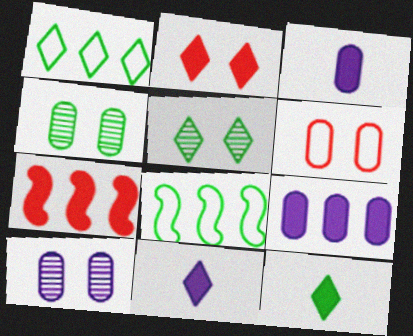[[1, 5, 12], 
[4, 8, 12]]